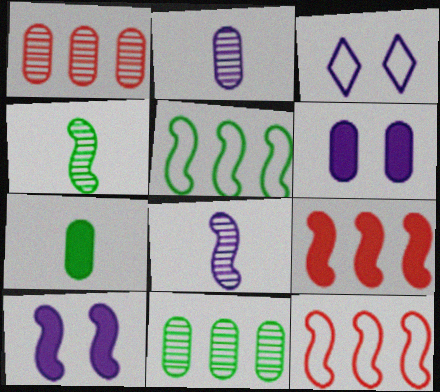[[4, 10, 12]]